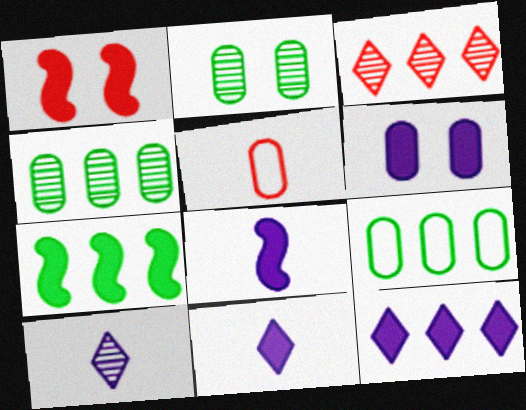[[1, 3, 5], 
[1, 7, 8], 
[1, 9, 10], 
[4, 5, 6], 
[6, 8, 12]]